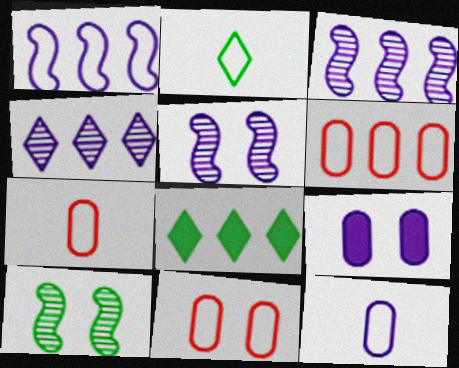[[1, 2, 11], 
[3, 6, 8], 
[5, 7, 8], 
[6, 7, 11]]